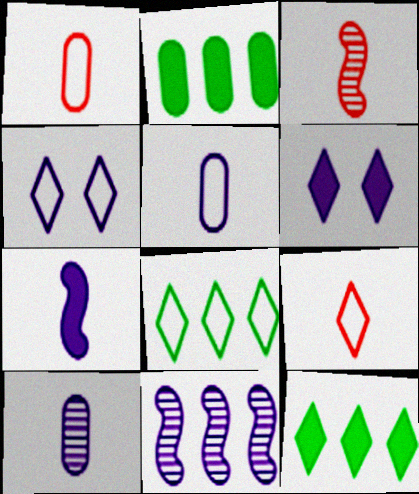[[2, 3, 4], 
[4, 8, 9], 
[5, 6, 11]]